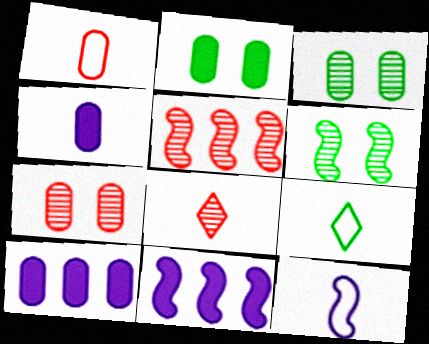[[1, 3, 10], 
[1, 9, 12], 
[5, 7, 8], 
[7, 9, 11]]